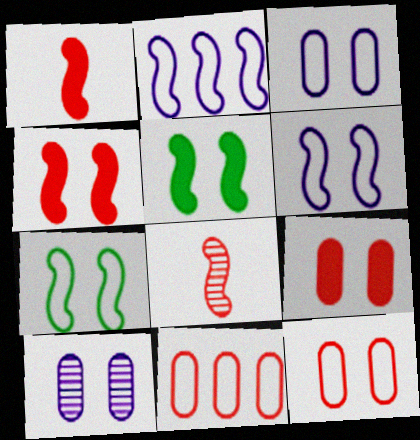[[2, 5, 8]]